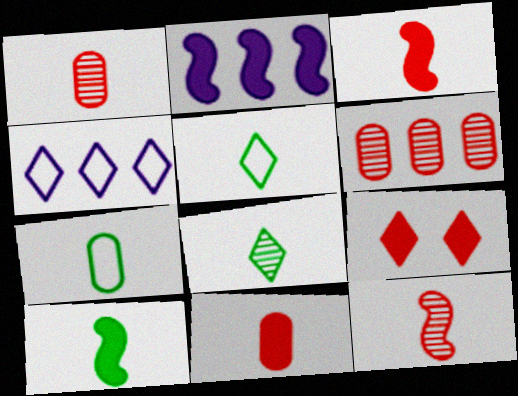[[4, 8, 9], 
[7, 8, 10]]